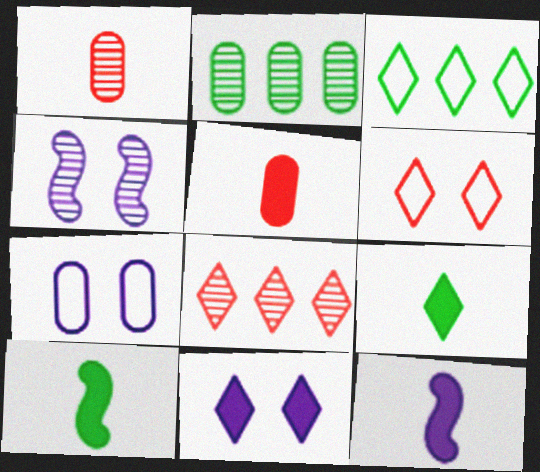[[2, 5, 7], 
[2, 6, 12], 
[3, 4, 5], 
[4, 7, 11], 
[5, 9, 12], 
[7, 8, 10]]